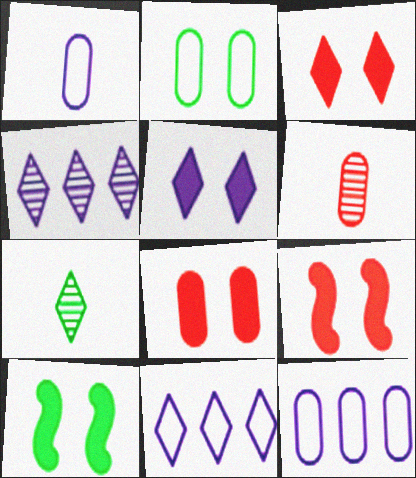[[3, 7, 11], 
[3, 8, 9], 
[5, 8, 10], 
[6, 10, 11], 
[7, 9, 12]]